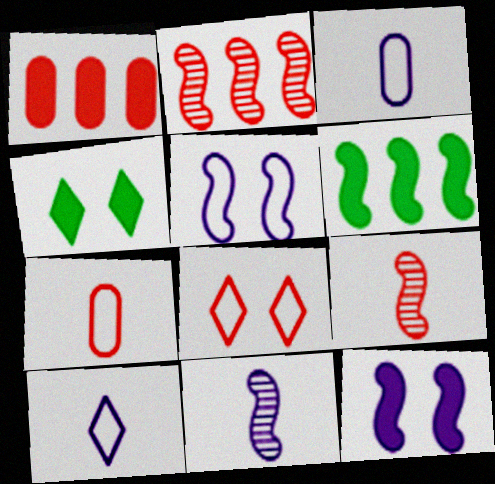[[1, 8, 9], 
[2, 3, 4], 
[5, 6, 9]]